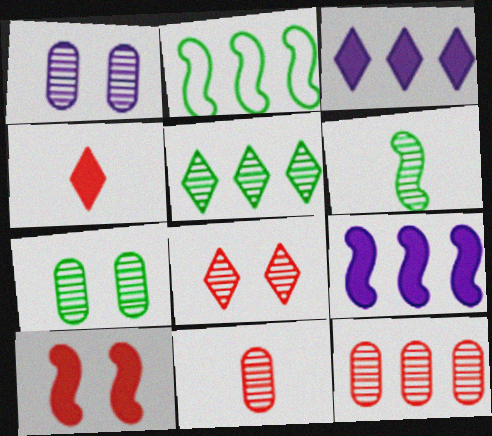[[1, 2, 4], 
[2, 3, 12], 
[5, 6, 7]]